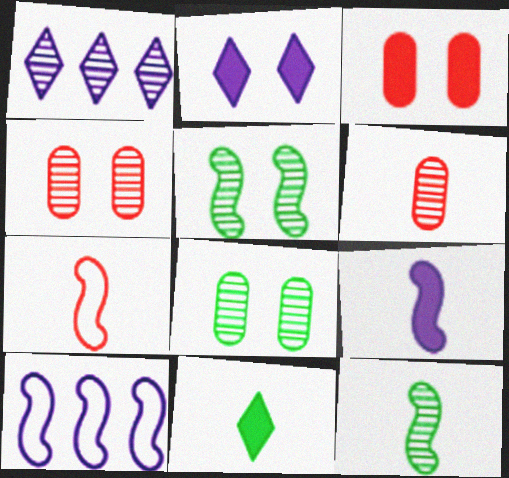[[1, 4, 12], 
[1, 5, 6], 
[4, 10, 11], 
[7, 9, 12]]